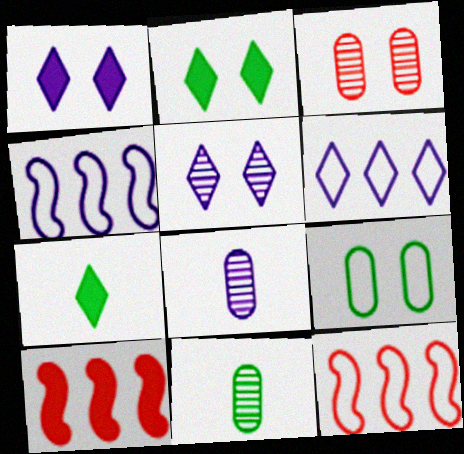[[1, 4, 8], 
[1, 11, 12], 
[2, 8, 12], 
[3, 4, 7]]